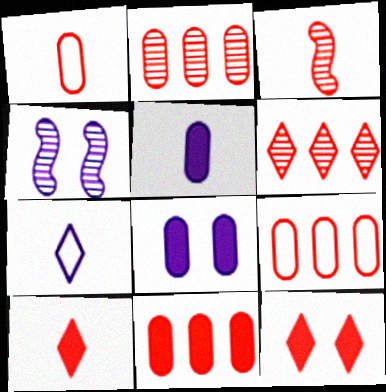[[1, 3, 10], 
[2, 9, 11], 
[3, 9, 12]]